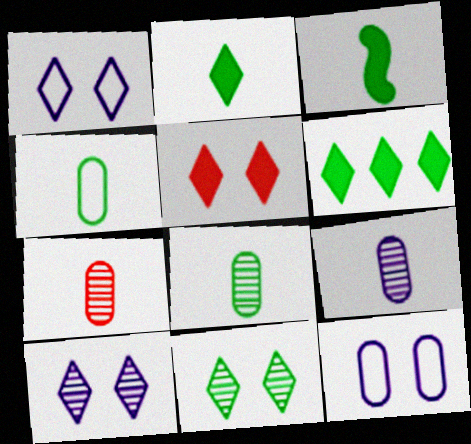[[1, 5, 11], 
[7, 8, 9]]